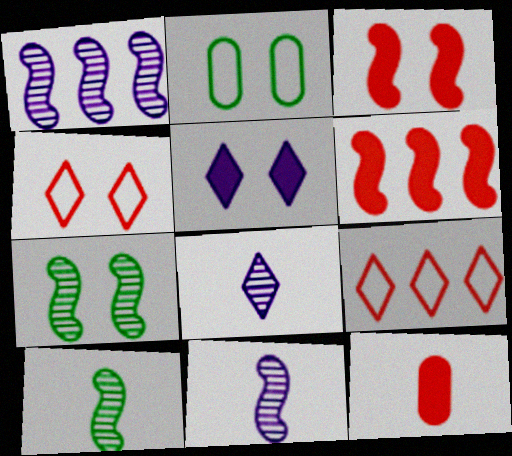[[2, 6, 8]]